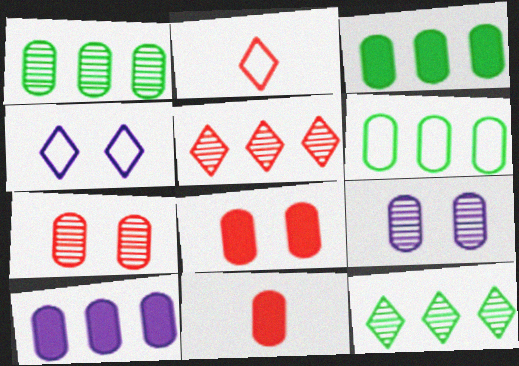[[1, 3, 6], 
[6, 9, 11]]